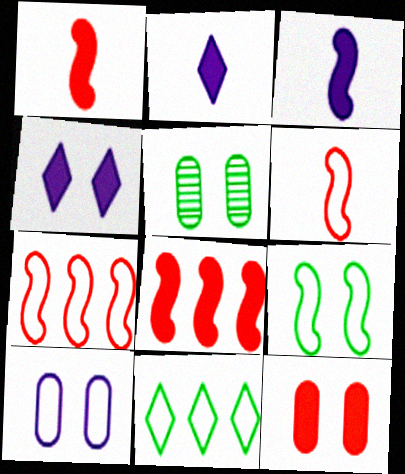[[2, 5, 7], 
[5, 10, 12], 
[6, 10, 11]]